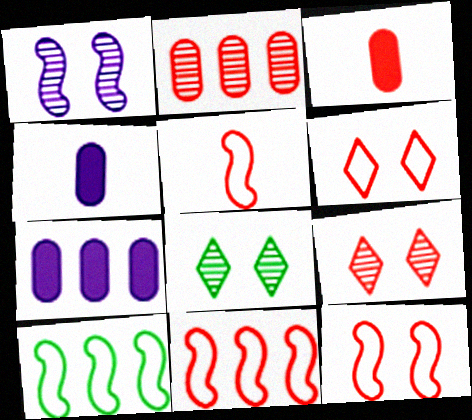[[3, 9, 11], 
[4, 8, 11], 
[4, 9, 10], 
[5, 7, 8], 
[5, 11, 12]]